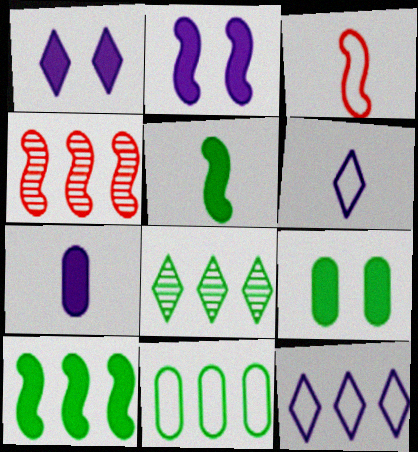[[4, 6, 9], 
[8, 10, 11]]